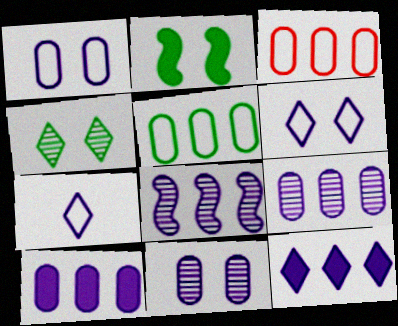[]